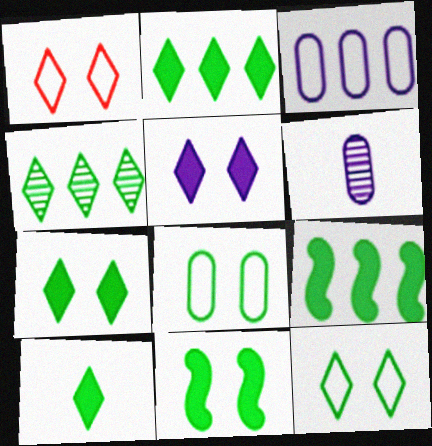[[1, 6, 9], 
[2, 7, 10], 
[4, 10, 12]]